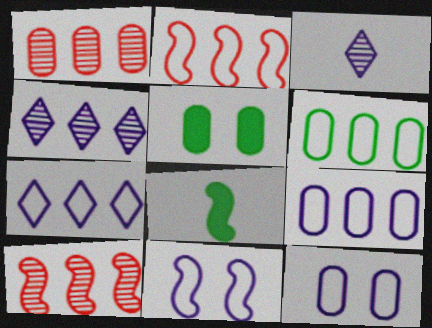[[2, 3, 5], 
[2, 6, 7], 
[8, 10, 11]]